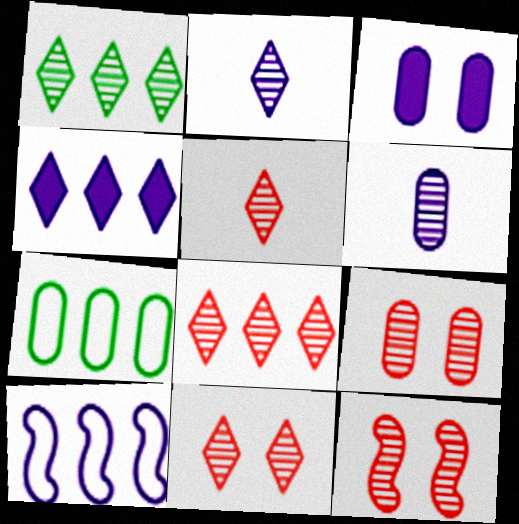[[1, 2, 11], 
[1, 6, 12], 
[2, 3, 10], 
[5, 8, 11], 
[9, 11, 12]]